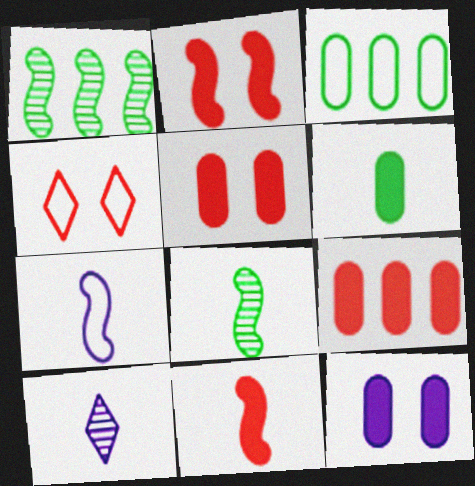[[1, 2, 7], 
[2, 3, 10], 
[3, 4, 7], 
[6, 9, 12], 
[7, 8, 11]]